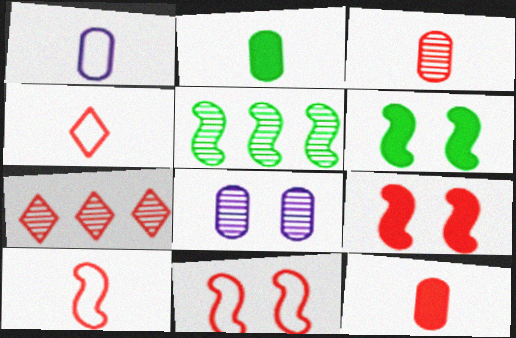[[1, 2, 3], 
[1, 6, 7], 
[7, 11, 12]]